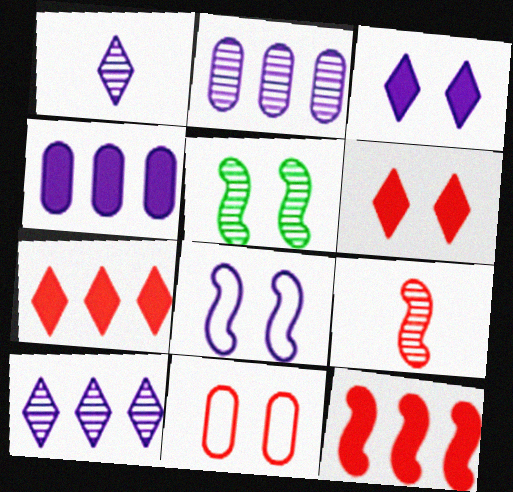[[1, 4, 8], 
[3, 5, 11], 
[7, 9, 11]]